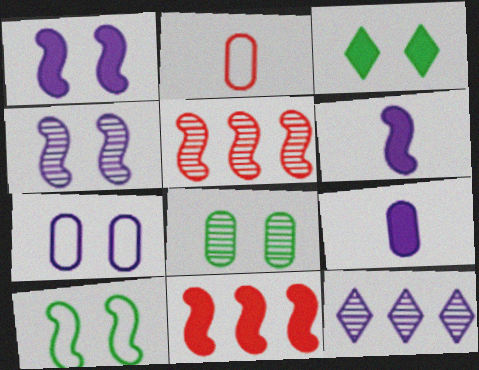[[3, 8, 10], 
[3, 9, 11], 
[5, 6, 10], 
[6, 7, 12]]